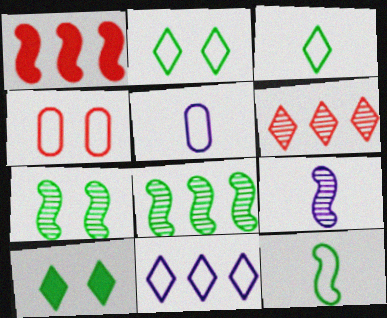[[4, 11, 12]]